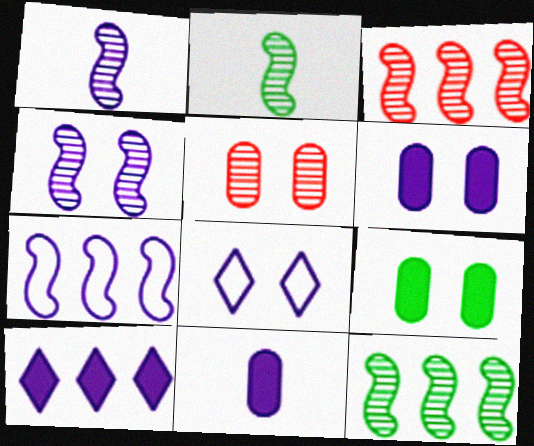[[2, 3, 4], 
[4, 6, 8]]